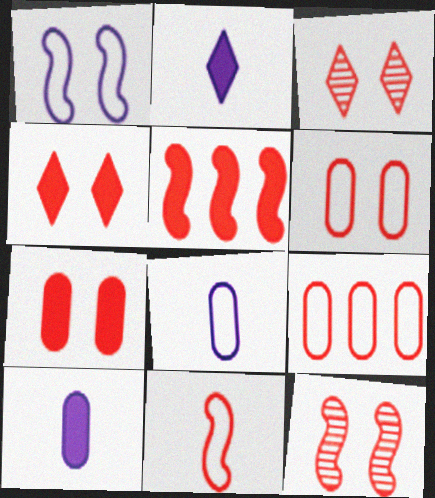[[4, 6, 12], 
[5, 11, 12]]